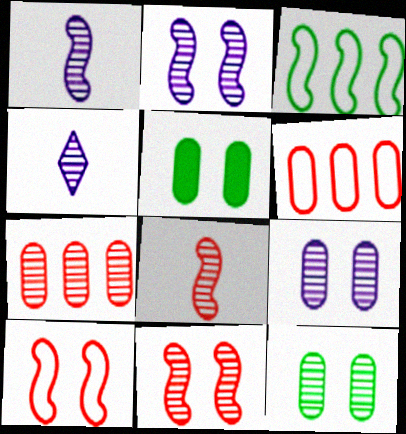[]